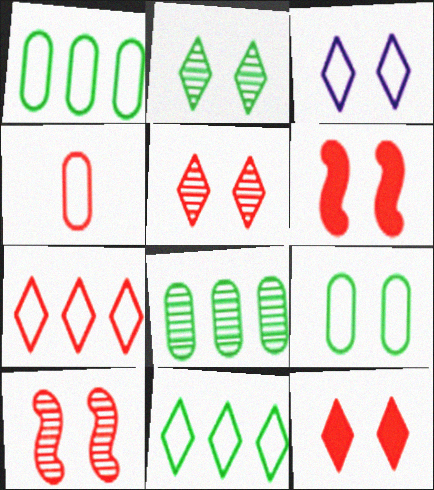[[2, 3, 12]]